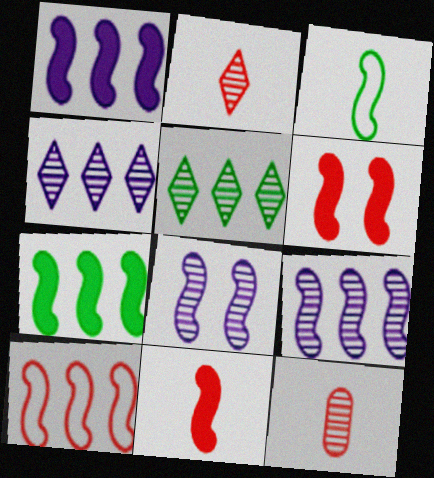[[3, 6, 9], 
[5, 8, 12], 
[7, 9, 10]]